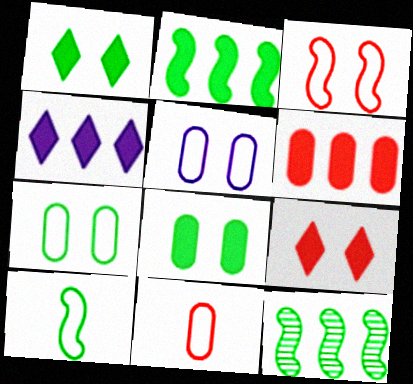[[2, 4, 6]]